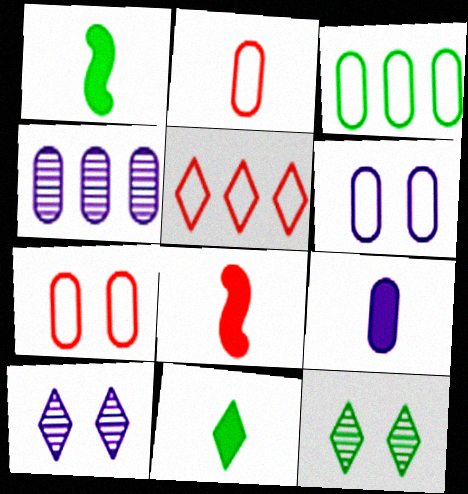[[1, 3, 12], 
[2, 3, 6], 
[3, 8, 10], 
[4, 6, 9], 
[5, 10, 11], 
[8, 9, 11]]